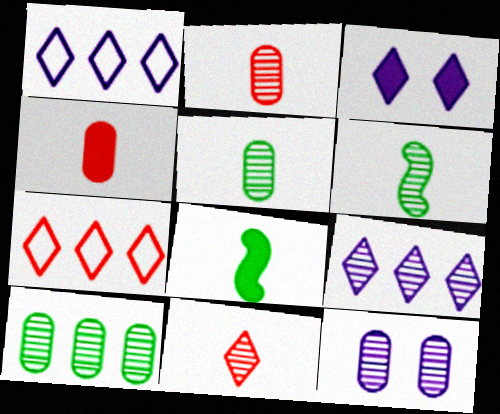[[2, 10, 12], 
[7, 8, 12]]